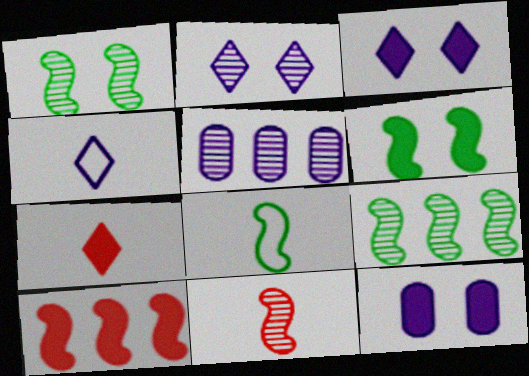[[6, 8, 9]]